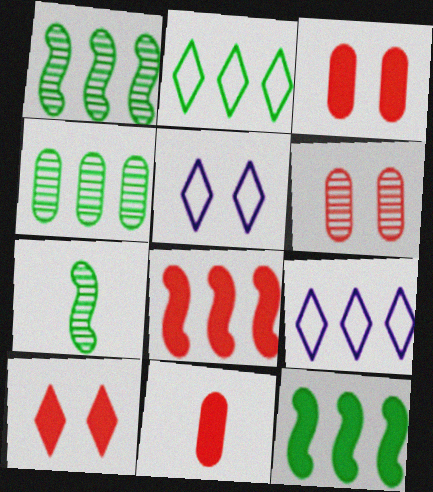[[1, 5, 11], 
[2, 4, 12], 
[3, 7, 9], 
[4, 8, 9], 
[8, 10, 11]]